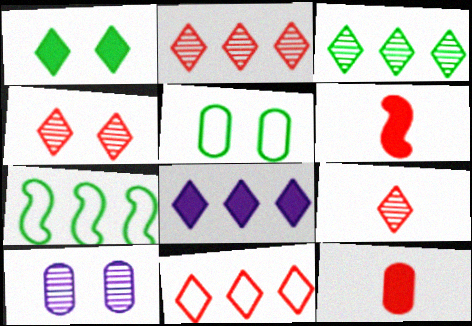[[2, 4, 9], 
[3, 8, 11]]